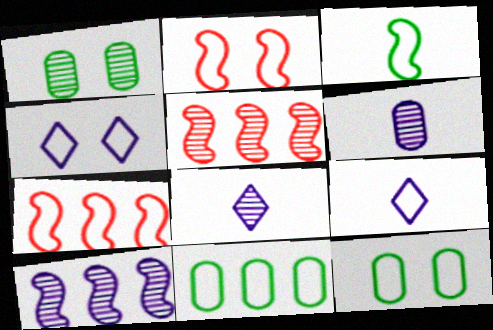[[1, 5, 8], 
[2, 4, 12], 
[2, 9, 11], 
[7, 9, 12]]